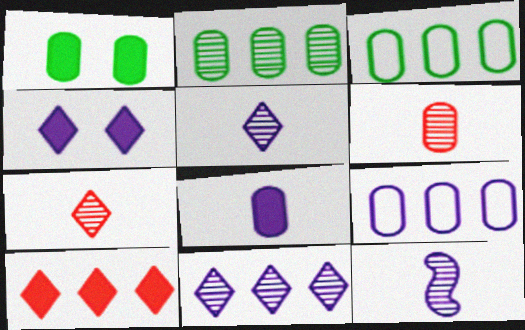[[1, 6, 9], 
[4, 9, 12]]